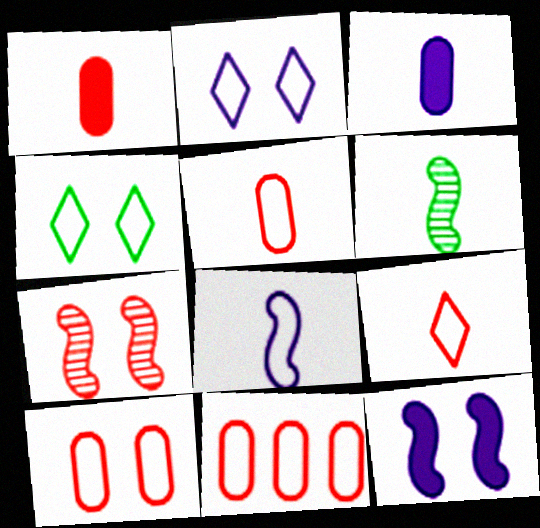[[3, 6, 9], 
[4, 8, 11], 
[5, 10, 11]]